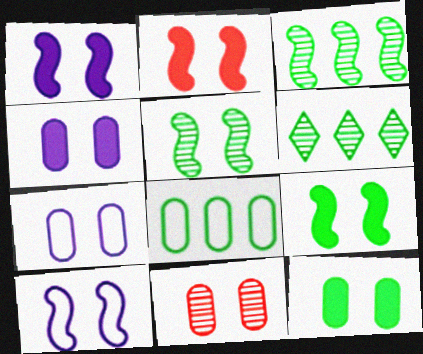[[1, 2, 9], 
[2, 5, 10], 
[7, 11, 12]]